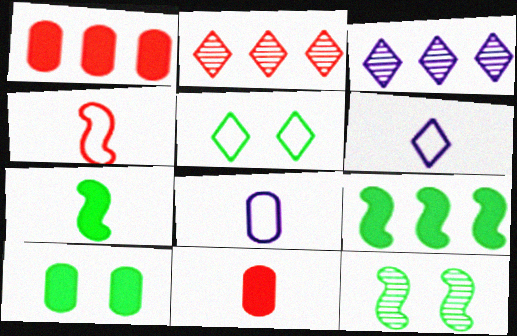[[1, 6, 12], 
[3, 4, 10], 
[5, 10, 12]]